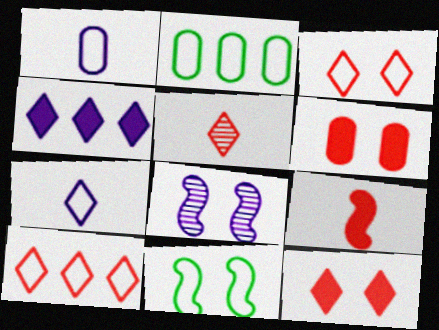[[1, 4, 8], 
[1, 10, 11], 
[5, 10, 12]]